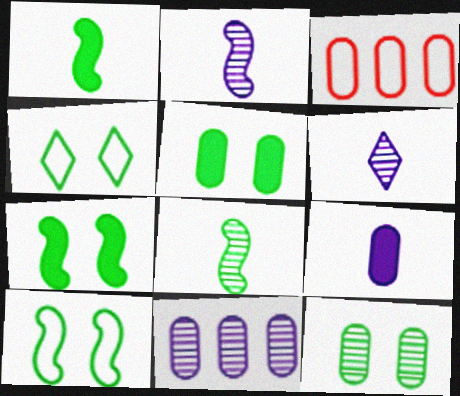[[3, 6, 7], 
[3, 9, 12], 
[4, 7, 12]]